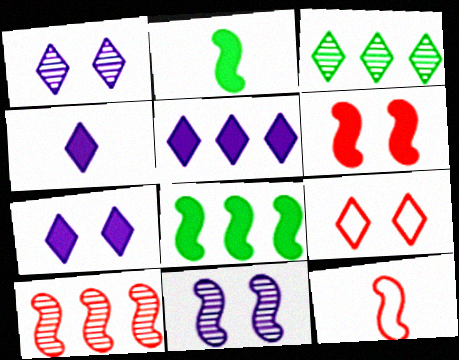[[3, 4, 9], 
[4, 5, 7], 
[6, 10, 12], 
[8, 11, 12]]